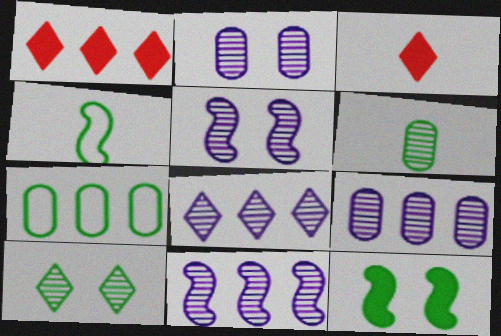[[1, 2, 4], 
[1, 7, 11], 
[3, 5, 7], 
[8, 9, 11]]